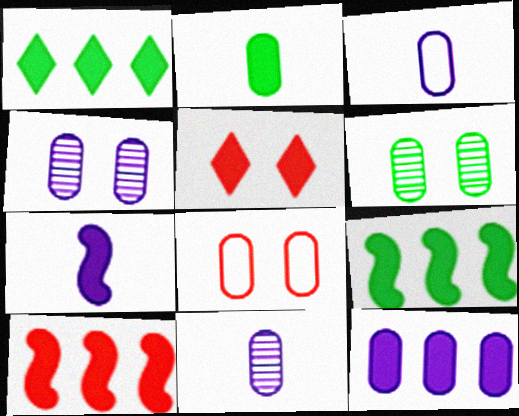[[1, 10, 12], 
[3, 4, 12]]